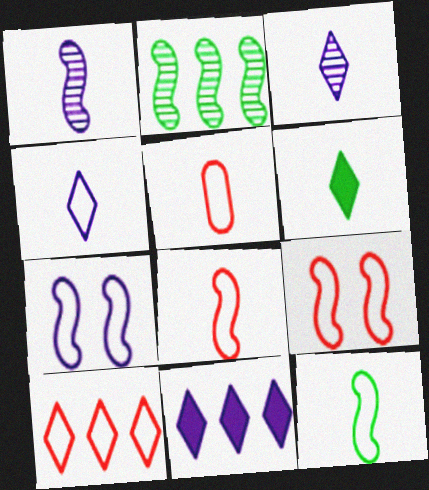[[1, 5, 6], 
[4, 5, 12], 
[5, 9, 10]]